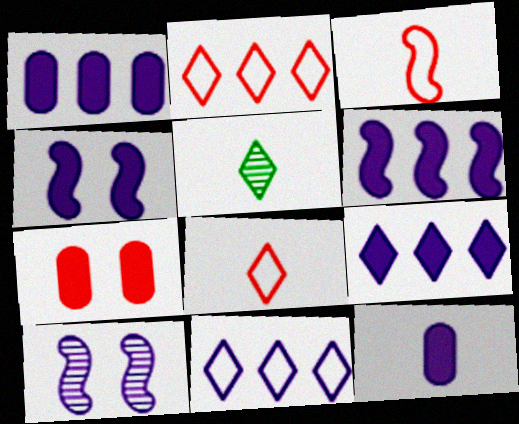[[1, 6, 9], 
[3, 5, 12], 
[4, 9, 12], 
[10, 11, 12]]